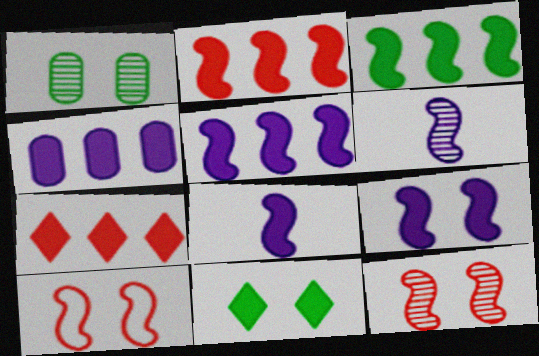[[2, 3, 5], 
[3, 4, 7], 
[3, 6, 10], 
[5, 8, 9]]